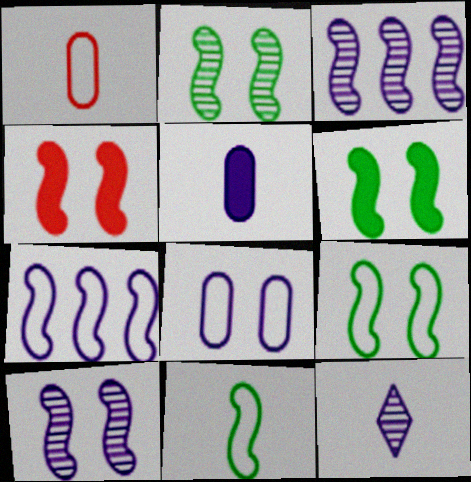[[2, 6, 9], 
[3, 4, 11], 
[4, 9, 10]]